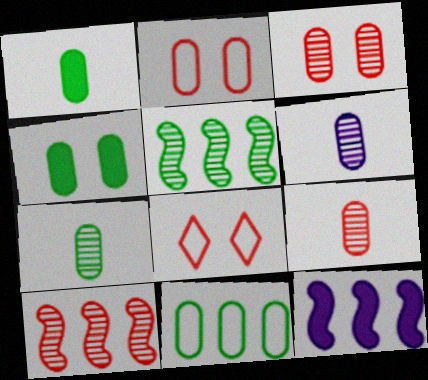[[4, 7, 11], 
[6, 7, 9], 
[7, 8, 12]]